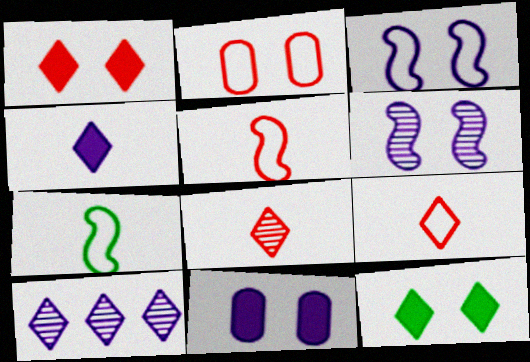[[2, 6, 12], 
[9, 10, 12]]